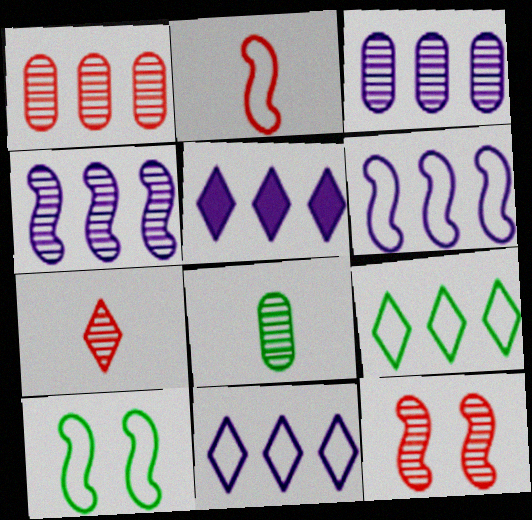[[1, 7, 12], 
[2, 6, 10], 
[3, 5, 6]]